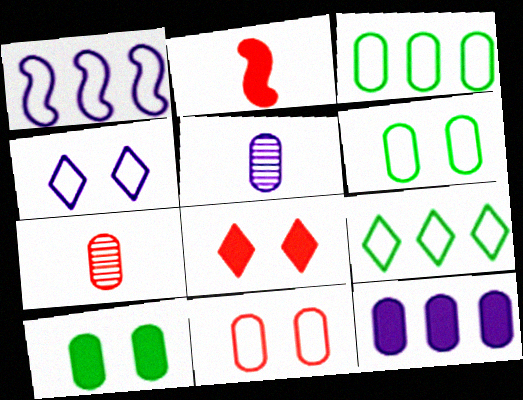[[6, 7, 12]]